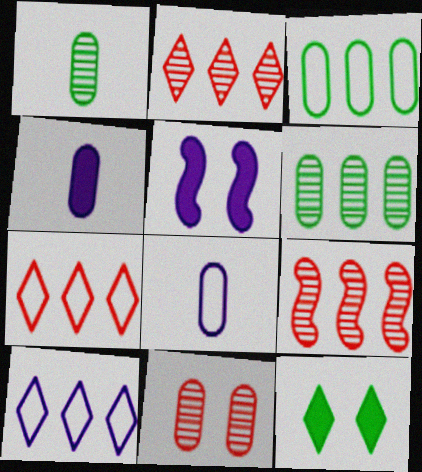[[1, 5, 7], 
[3, 4, 11], 
[8, 9, 12]]